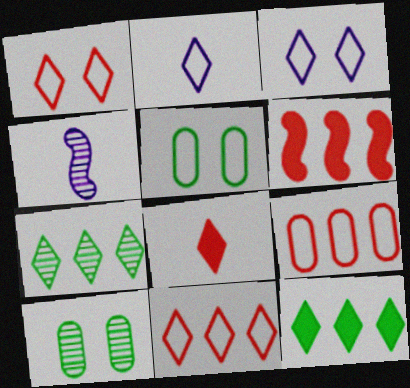[[2, 6, 10], 
[3, 7, 8]]